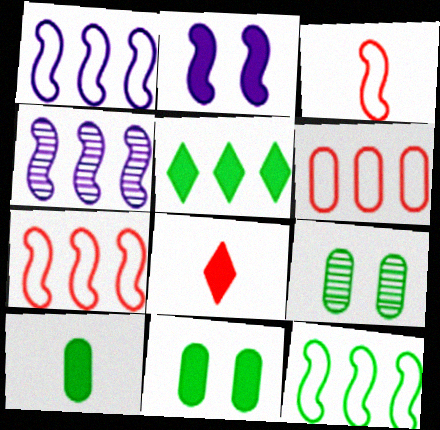[[1, 7, 12], 
[1, 8, 9], 
[4, 5, 6]]